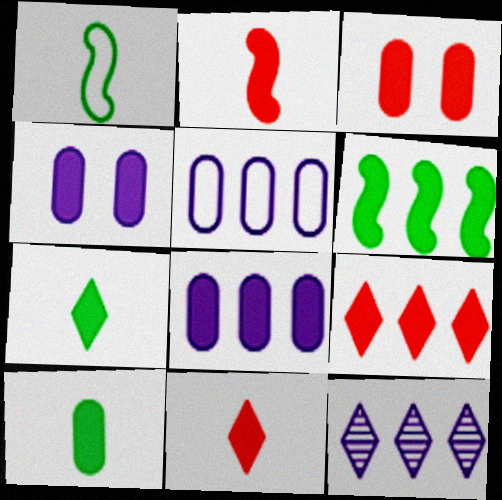[[1, 3, 12], 
[2, 3, 9], 
[3, 8, 10], 
[4, 6, 11], 
[6, 8, 9]]